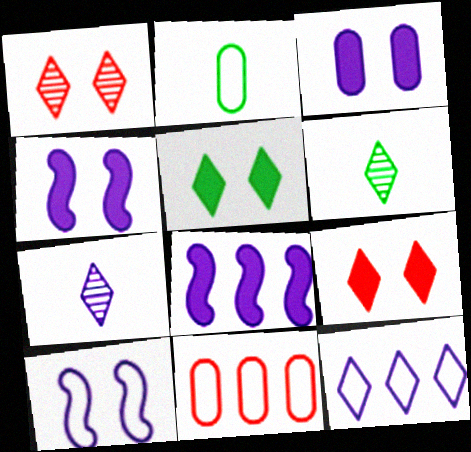[[1, 2, 8], 
[4, 6, 11], 
[6, 9, 12]]